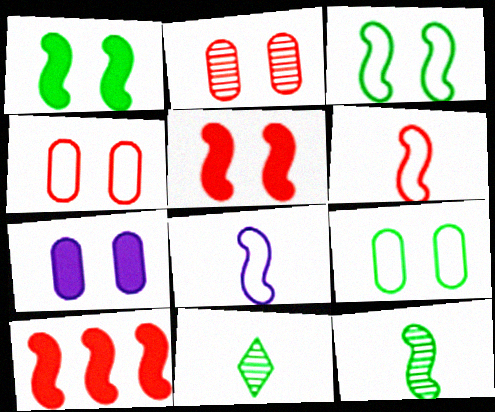[[2, 7, 9]]